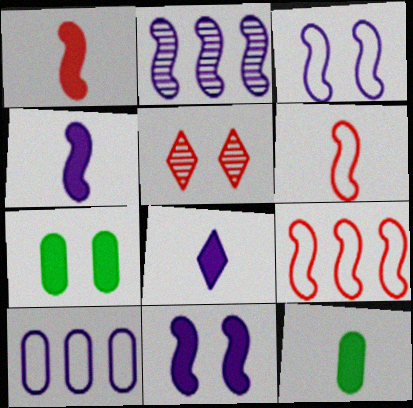[[1, 8, 12], 
[2, 3, 4], 
[3, 5, 7]]